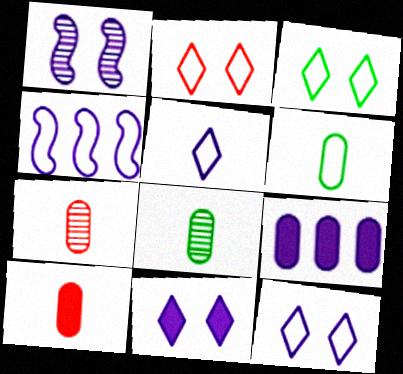[[1, 5, 9], 
[2, 3, 12], 
[2, 4, 6]]